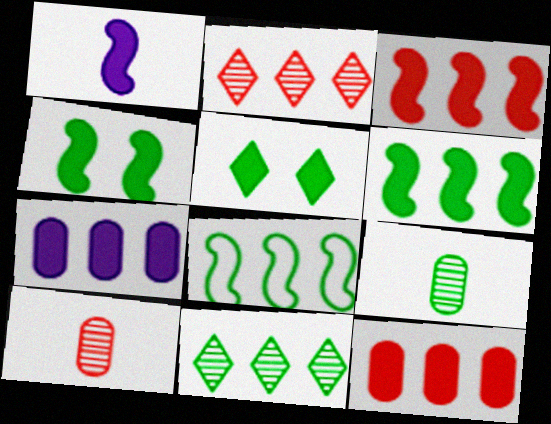[[1, 3, 4], 
[1, 5, 12], 
[2, 7, 8], 
[5, 8, 9]]